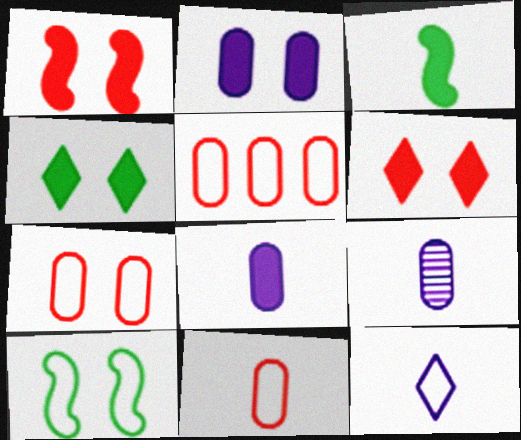[[1, 2, 4], 
[5, 7, 11], 
[5, 10, 12]]